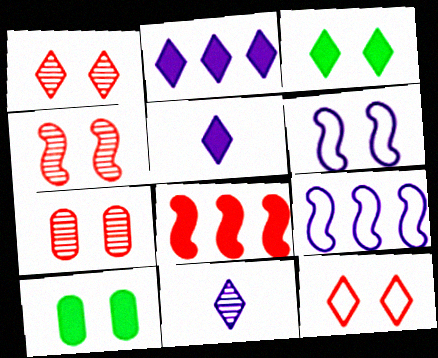[[1, 4, 7], 
[1, 6, 10], 
[3, 6, 7], 
[5, 8, 10]]